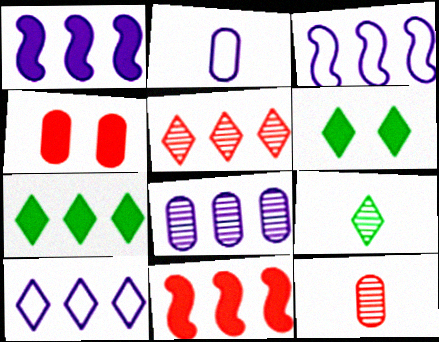[[1, 8, 10], 
[3, 4, 9], 
[3, 6, 12], 
[5, 7, 10]]